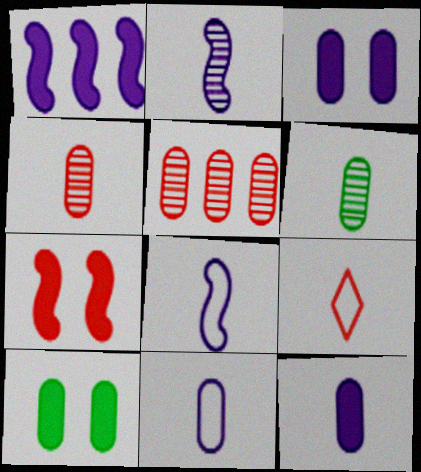[[5, 7, 9], 
[5, 10, 11]]